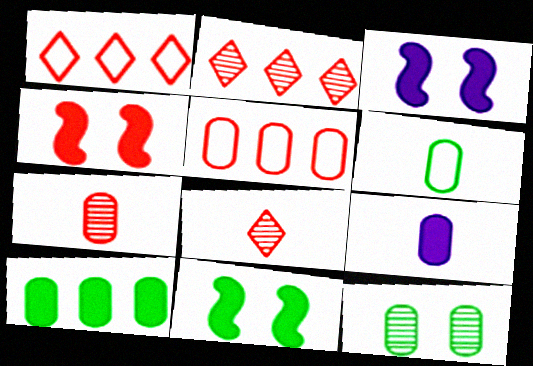[[1, 4, 7], 
[2, 3, 6], 
[3, 4, 11], 
[4, 5, 8], 
[5, 9, 12], 
[6, 7, 9], 
[6, 10, 12]]